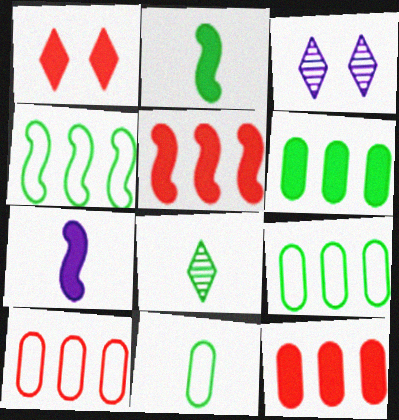[[1, 6, 7], 
[2, 3, 10], 
[2, 8, 11], 
[3, 5, 11]]